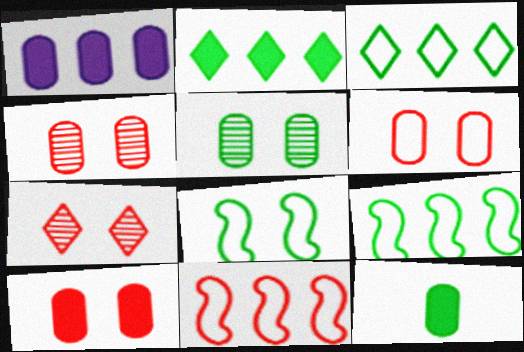[[1, 10, 12], 
[4, 6, 10]]